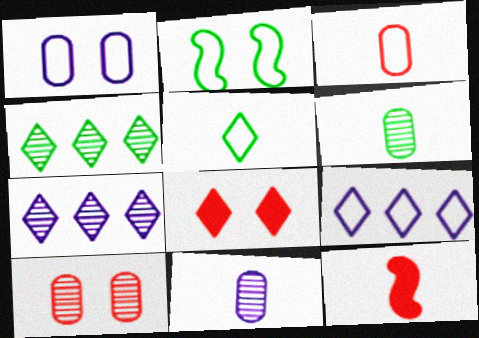[[1, 4, 12], 
[2, 3, 9], 
[5, 7, 8], 
[5, 11, 12]]